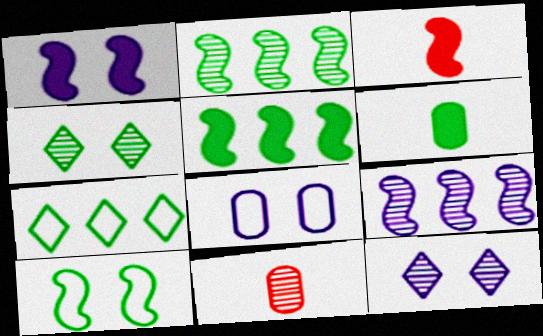[[1, 3, 5], 
[1, 7, 11], 
[1, 8, 12], 
[2, 11, 12], 
[3, 9, 10], 
[4, 9, 11]]